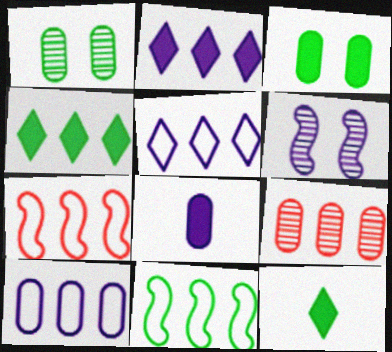[[1, 11, 12], 
[2, 9, 11], 
[5, 6, 8]]